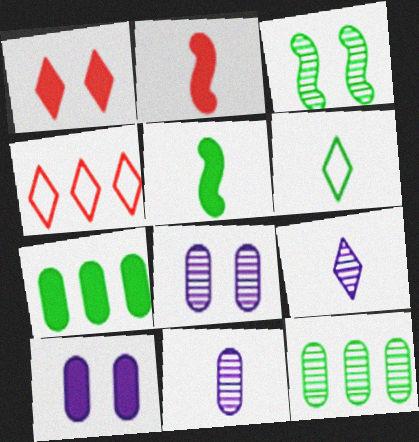[[2, 6, 11], 
[3, 6, 7], 
[4, 5, 8]]